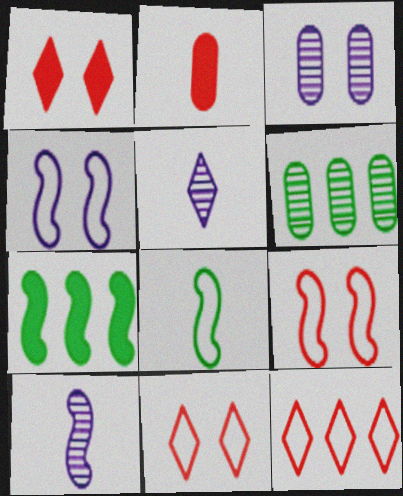[[2, 5, 8], 
[7, 9, 10]]